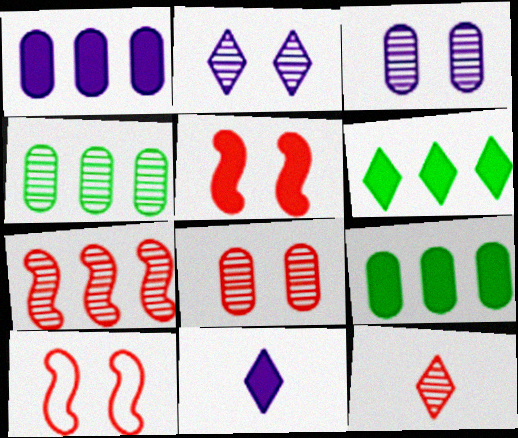[[4, 10, 11], 
[5, 9, 11], 
[7, 8, 12]]